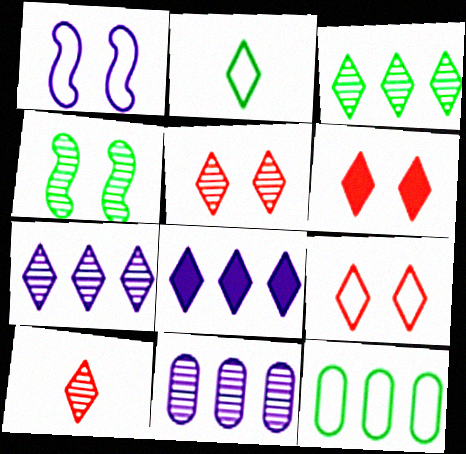[[2, 5, 8], 
[2, 6, 7], 
[4, 10, 11], 
[5, 6, 9]]